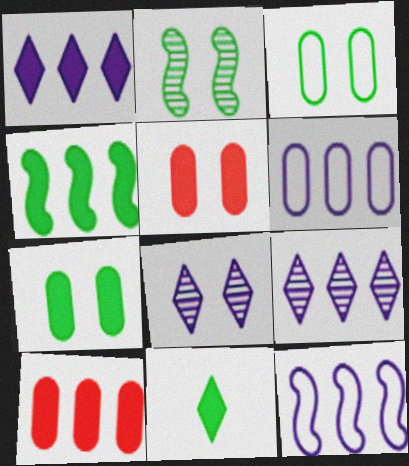[[1, 4, 10], 
[4, 7, 11]]